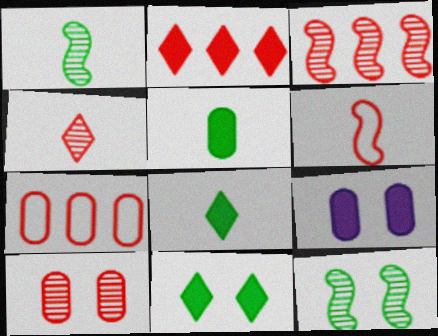[[2, 3, 7], 
[2, 6, 10], 
[3, 4, 10]]